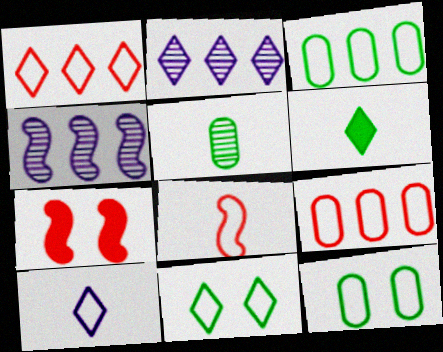[[1, 10, 11]]